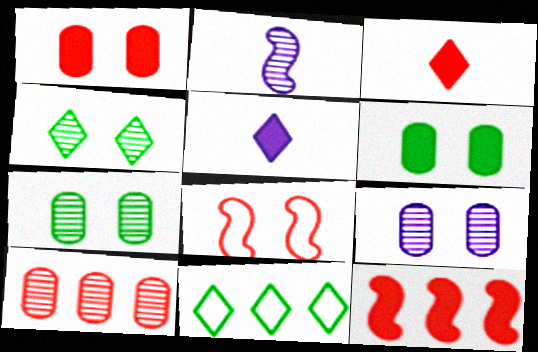[[1, 2, 11], 
[1, 3, 12], 
[2, 4, 10], 
[3, 8, 10], 
[5, 6, 12]]